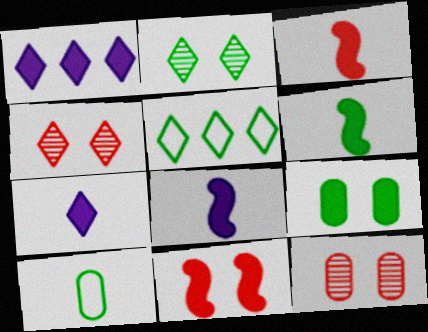[[1, 3, 9], 
[3, 6, 8], 
[4, 5, 7], 
[5, 8, 12]]